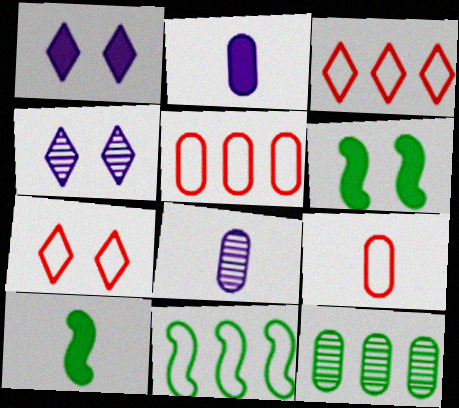[[3, 6, 8], 
[4, 5, 10]]